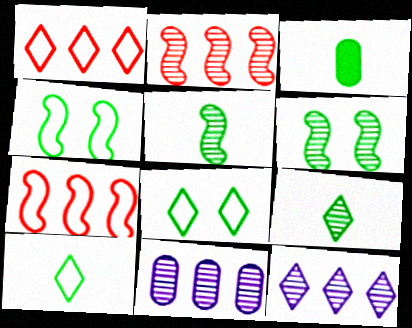[[3, 5, 10]]